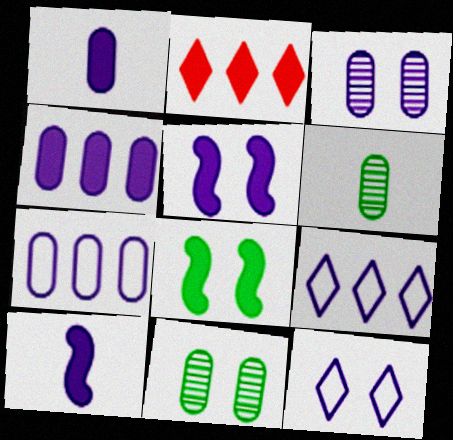[[1, 2, 8], 
[1, 3, 7], 
[3, 5, 12], 
[3, 9, 10]]